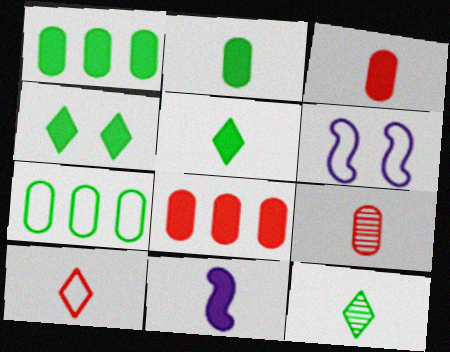[[3, 5, 11], 
[4, 8, 11], 
[6, 7, 10], 
[6, 8, 12]]